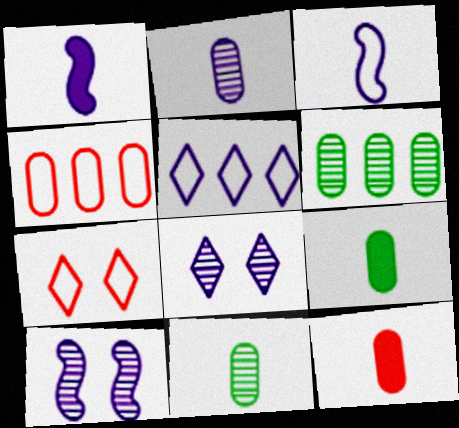[[1, 6, 7]]